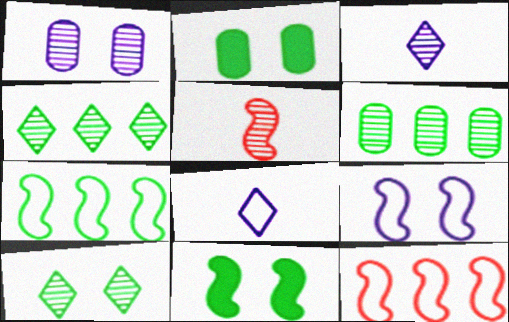[[1, 4, 5], 
[2, 3, 12]]